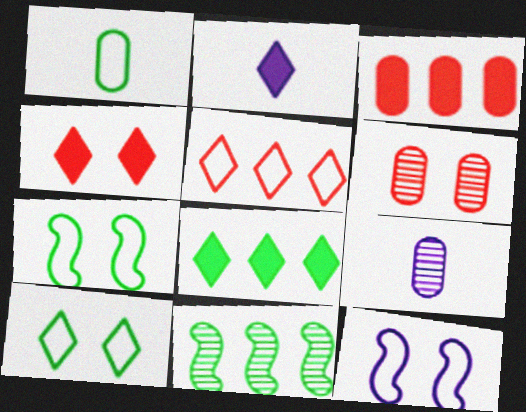[[1, 5, 12], 
[2, 4, 8]]